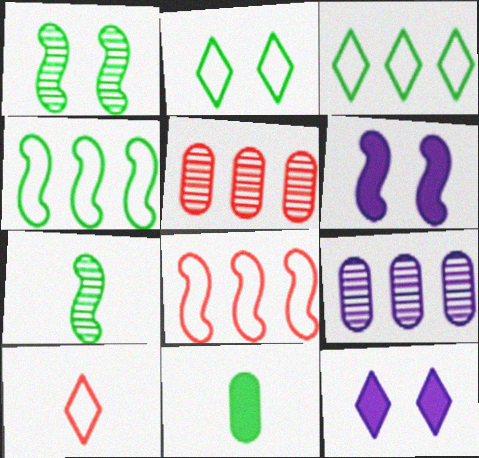[[1, 3, 11], 
[6, 7, 8]]